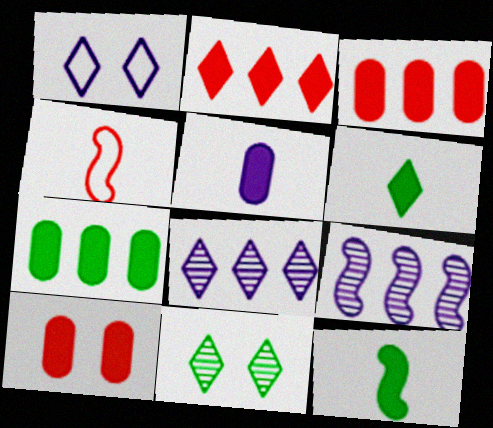[[1, 5, 9], 
[5, 7, 10]]